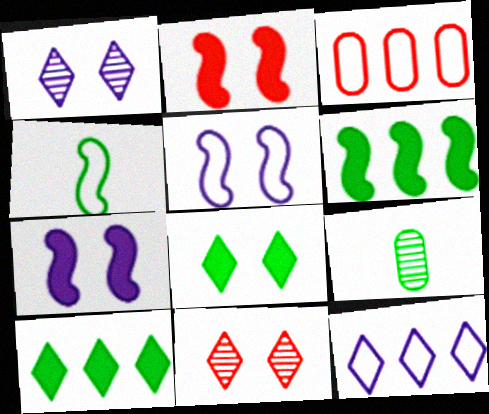[[2, 9, 12]]